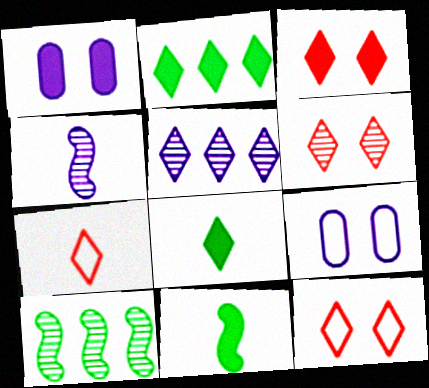[[1, 7, 10], 
[3, 6, 12], 
[5, 8, 12]]